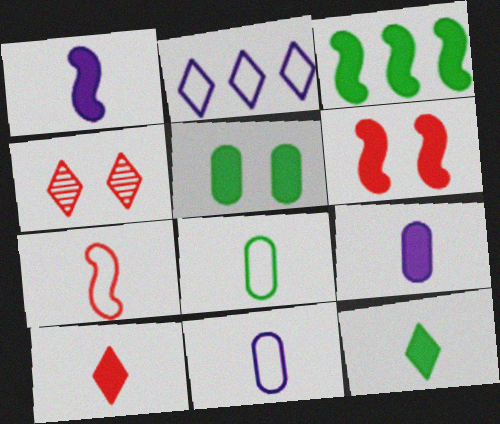[[1, 3, 6], 
[2, 4, 12], 
[3, 4, 11], 
[3, 5, 12]]